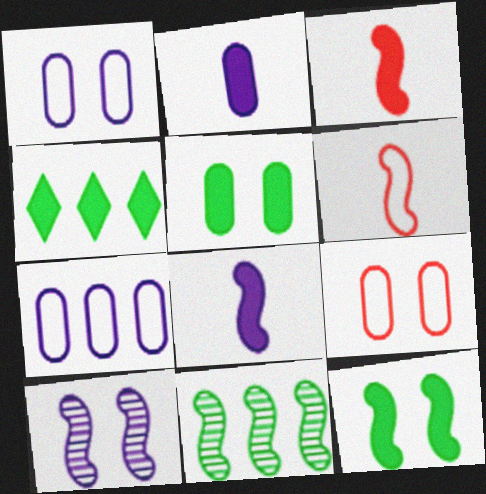[]